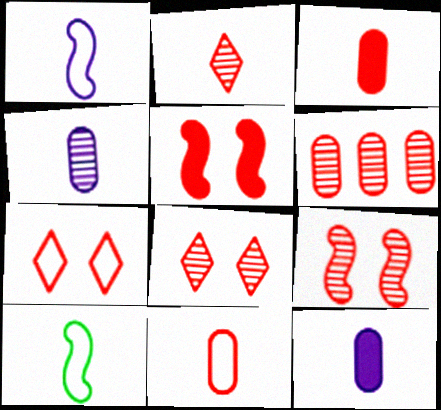[[2, 6, 9], 
[2, 10, 12]]